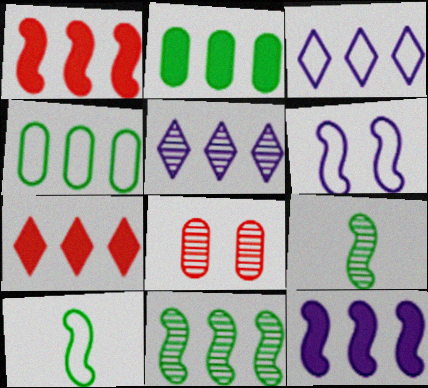[[1, 4, 5], 
[1, 6, 9], 
[2, 7, 12], 
[5, 8, 9]]